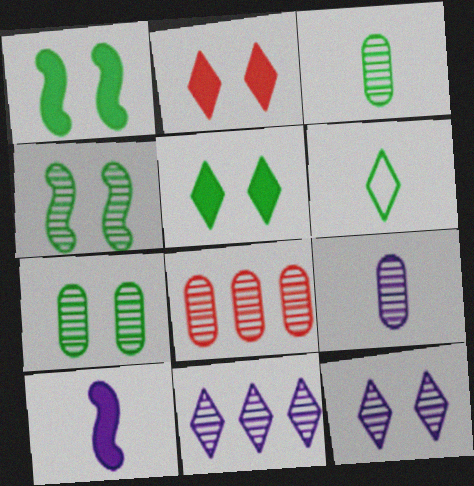[[2, 6, 11], 
[7, 8, 9]]